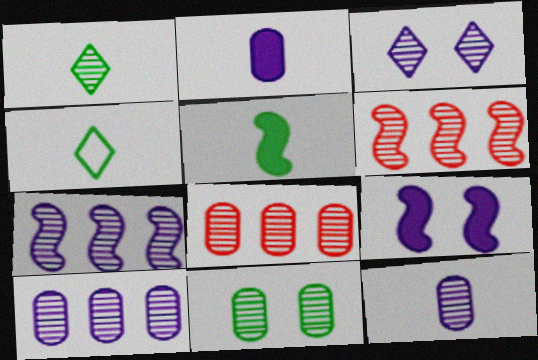[[3, 7, 12], 
[4, 8, 9], 
[8, 11, 12]]